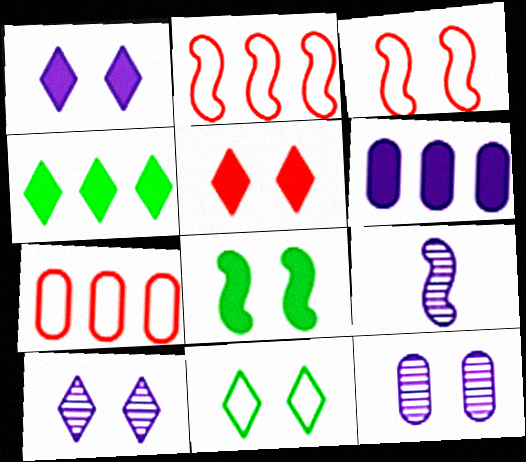[[2, 8, 9], 
[5, 10, 11]]